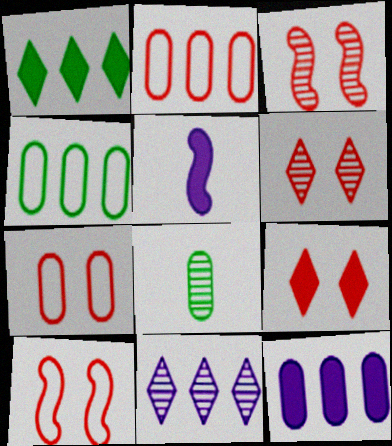[[3, 7, 9], 
[3, 8, 11], 
[4, 5, 6], 
[7, 8, 12]]